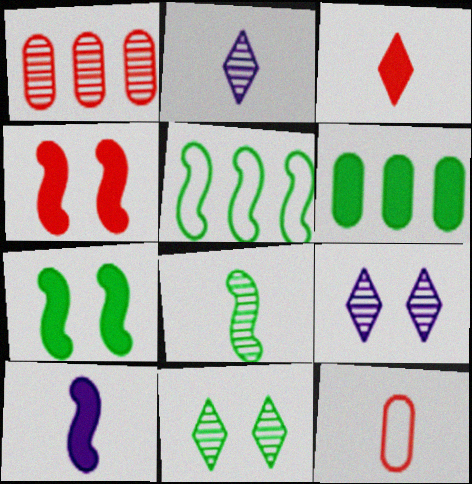[[1, 8, 9], 
[5, 7, 8]]